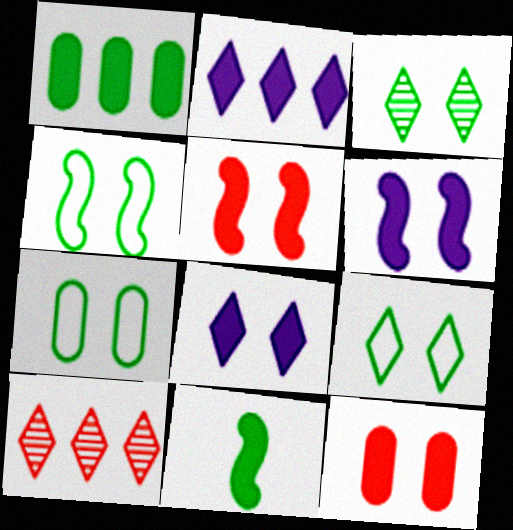[[2, 11, 12], 
[4, 7, 9]]